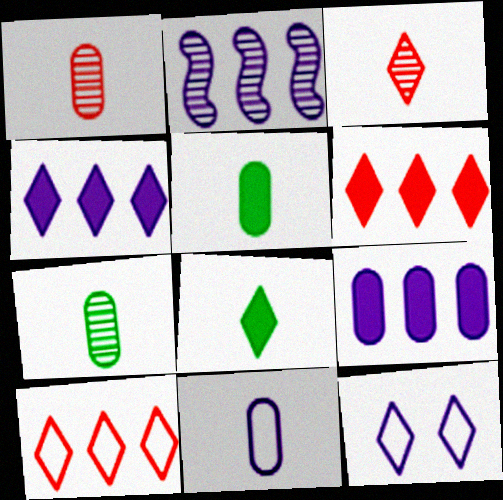[[1, 5, 11]]